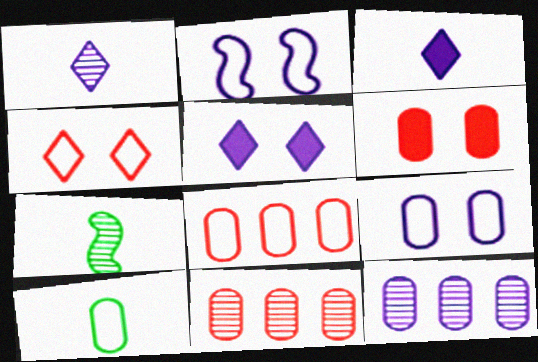[[2, 3, 12], 
[5, 7, 8], 
[6, 10, 12], 
[8, 9, 10]]